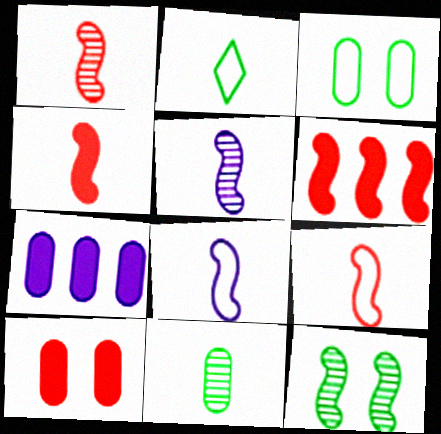[[1, 4, 9], 
[6, 8, 12]]